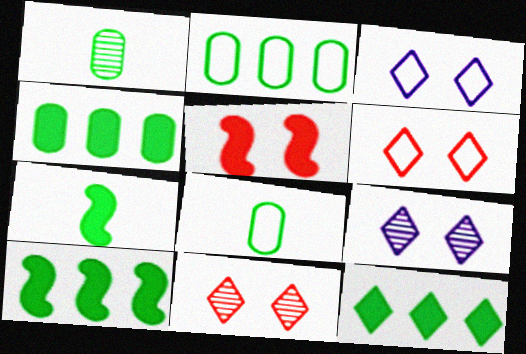[[4, 10, 12]]